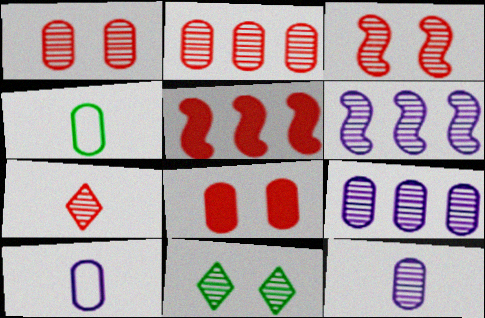[[2, 3, 7], 
[4, 8, 9], 
[5, 10, 11]]